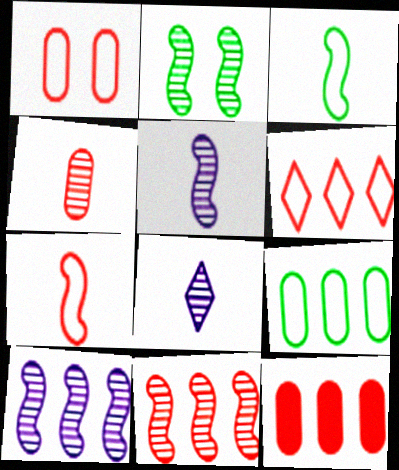[[1, 4, 12], 
[1, 6, 7], 
[2, 5, 11], 
[6, 11, 12]]